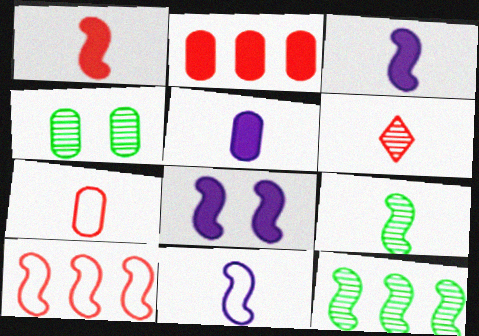[[1, 6, 7], 
[1, 9, 11], 
[8, 9, 10]]